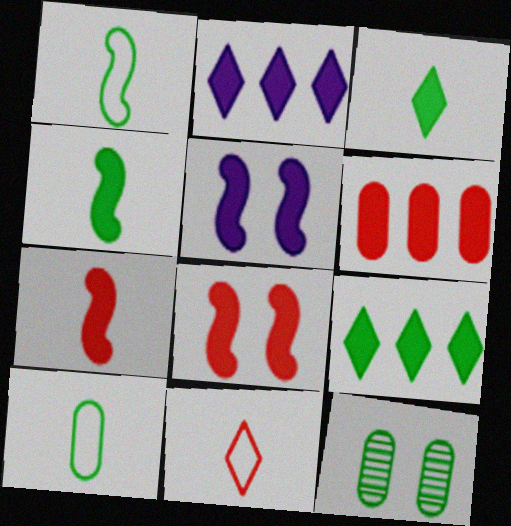[[1, 9, 12], 
[3, 5, 6]]